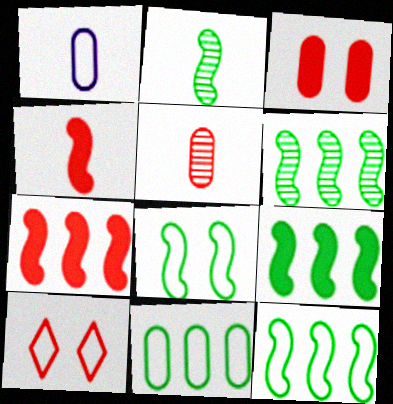[[1, 10, 12], 
[2, 8, 9], 
[5, 7, 10], 
[6, 9, 12]]